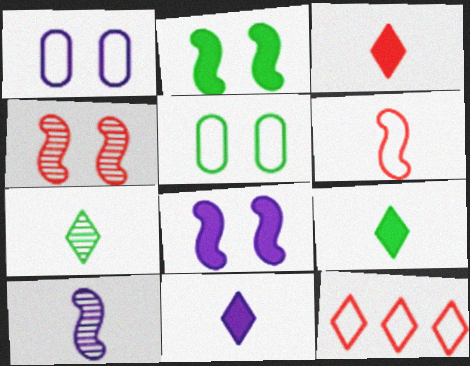[[3, 9, 11]]